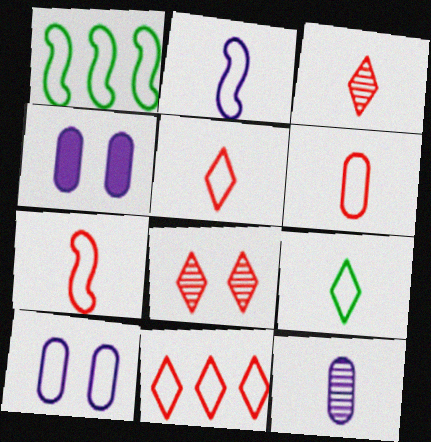[[1, 3, 4], 
[1, 5, 10], 
[2, 6, 9], 
[5, 6, 7]]